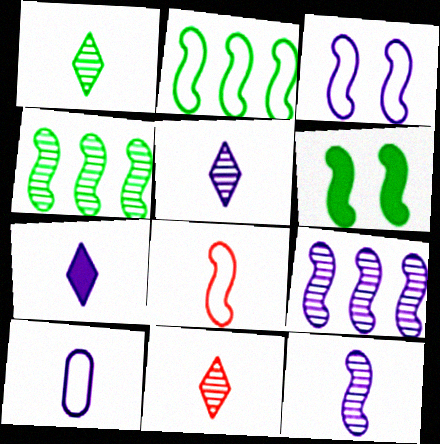[[1, 5, 11], 
[2, 3, 8], 
[6, 8, 9], 
[7, 10, 12]]